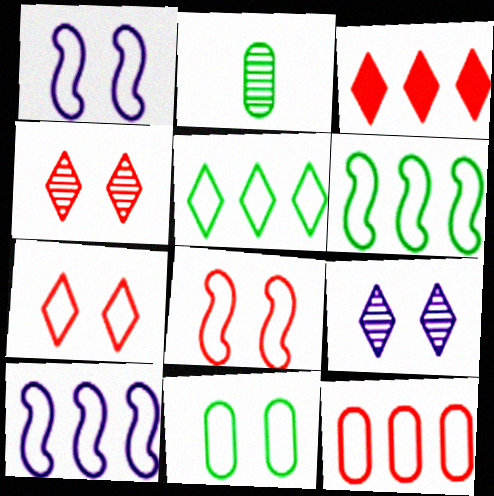[[1, 2, 3], 
[1, 7, 11], 
[5, 10, 12]]